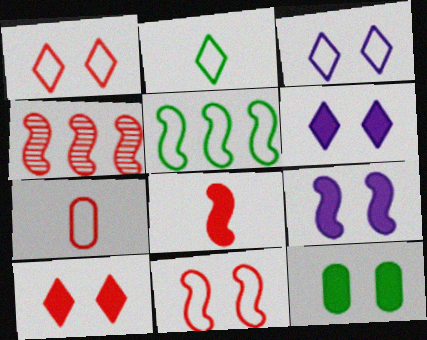[[3, 5, 7], 
[4, 7, 10], 
[4, 8, 11], 
[9, 10, 12]]